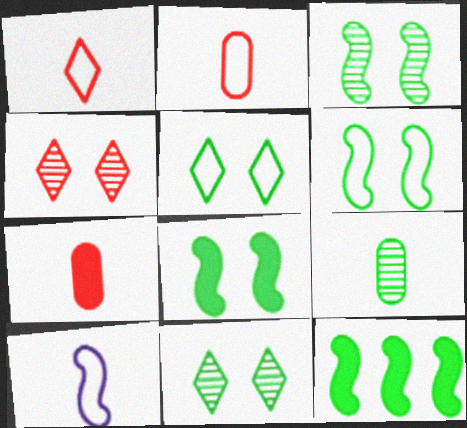[[3, 6, 8], 
[5, 9, 12]]